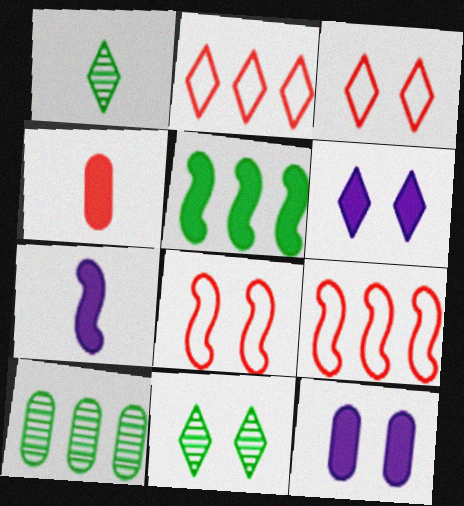[[1, 2, 6], 
[1, 9, 12], 
[3, 6, 11], 
[3, 7, 10], 
[4, 5, 6], 
[8, 11, 12]]